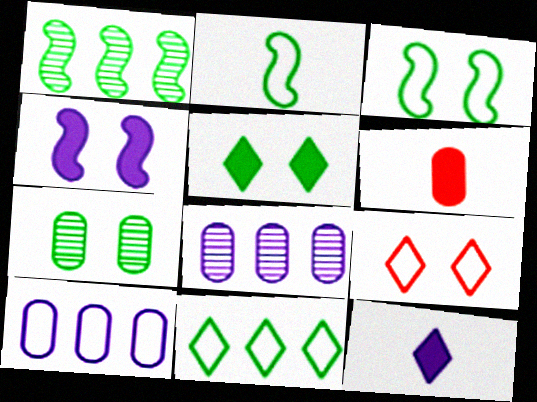[[2, 9, 10], 
[3, 5, 7], 
[4, 7, 9], 
[6, 7, 10]]